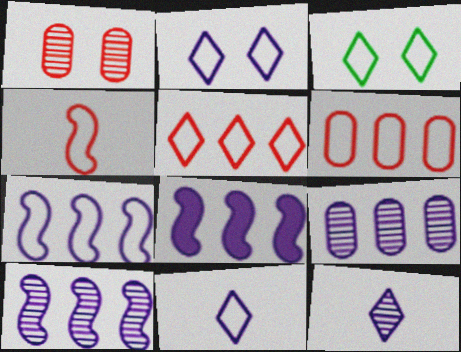[[3, 5, 11], 
[7, 8, 10]]